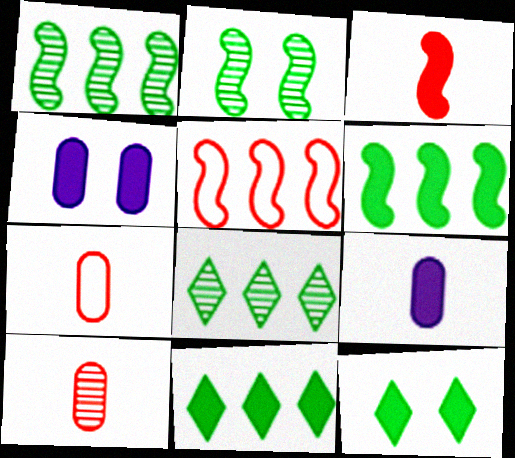[[3, 4, 11]]